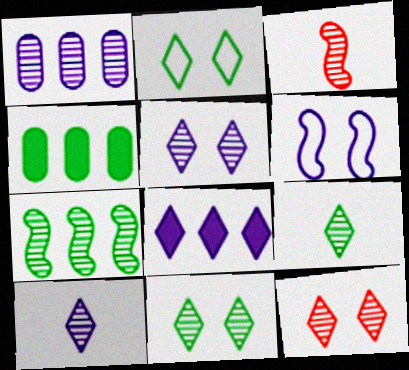[[1, 3, 11], 
[5, 11, 12]]